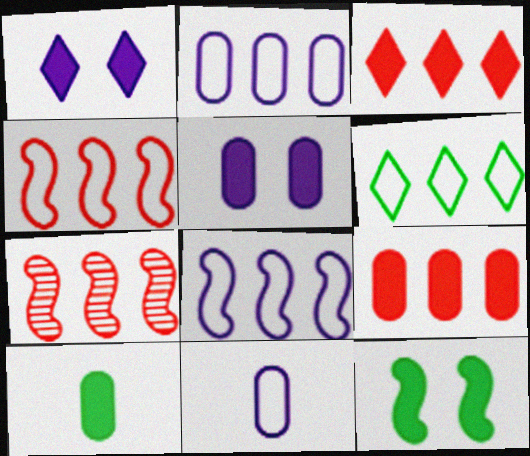[[2, 4, 6], 
[5, 9, 10]]